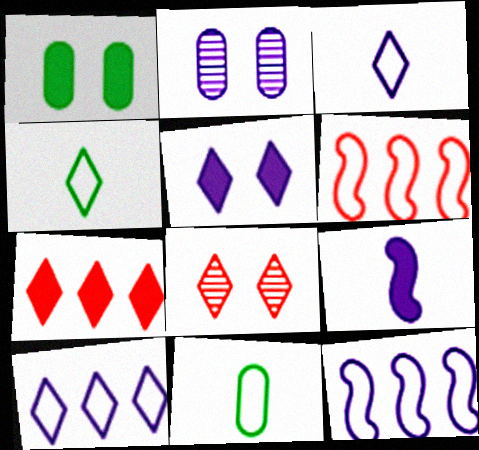[[1, 7, 9], 
[2, 9, 10]]